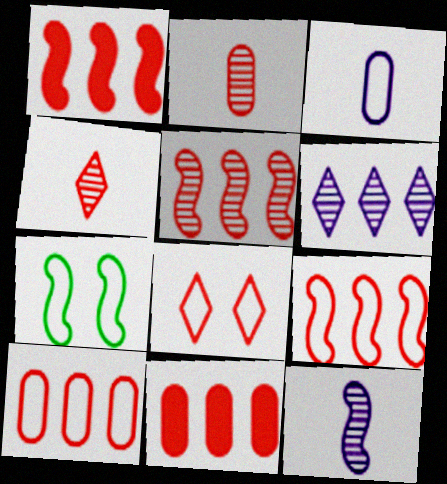[[1, 2, 8], 
[1, 5, 9], 
[1, 7, 12]]